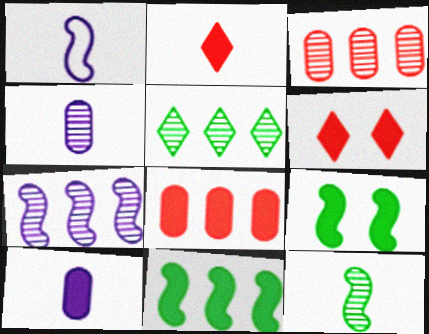[[3, 5, 7], 
[6, 10, 11]]